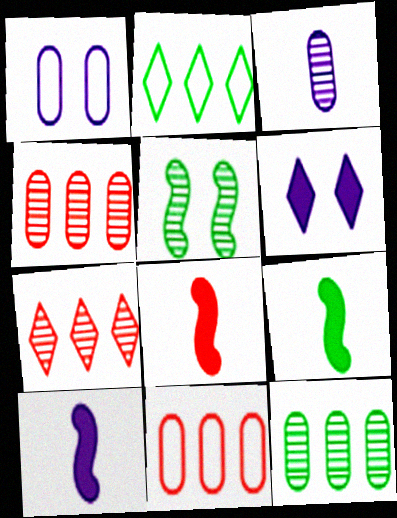[[1, 7, 9], 
[3, 5, 7], 
[8, 9, 10]]